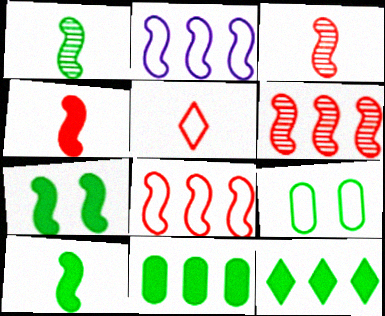[[1, 9, 12], 
[2, 3, 7], 
[2, 5, 9]]